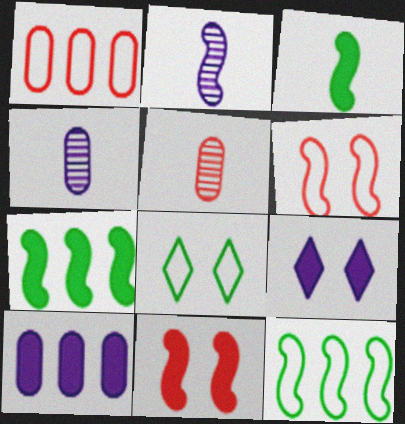[[2, 6, 7], 
[2, 11, 12], 
[5, 9, 12]]